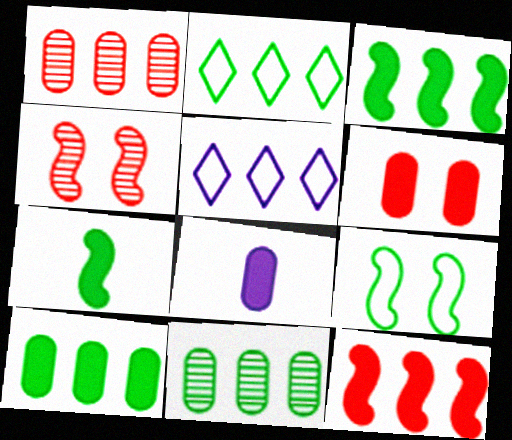[[1, 3, 5], 
[2, 3, 11], 
[2, 4, 8], 
[5, 11, 12], 
[6, 8, 10]]